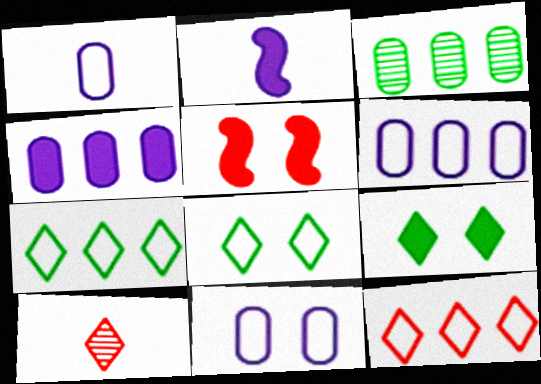[[1, 6, 11]]